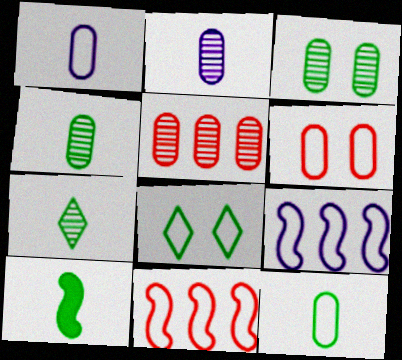[[1, 8, 11], 
[2, 3, 5], 
[7, 10, 12]]